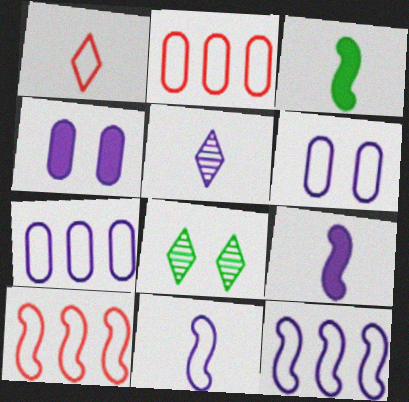[[2, 8, 9], 
[4, 5, 12]]